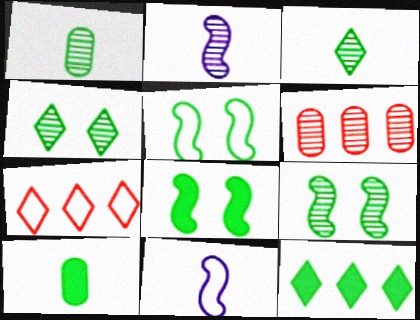[[1, 5, 12], 
[2, 4, 6], 
[5, 8, 9], 
[8, 10, 12]]